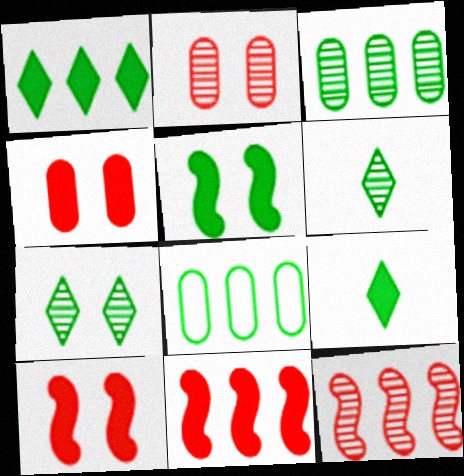[[5, 6, 8]]